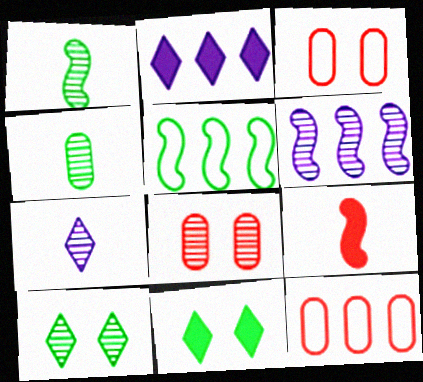[[1, 2, 3], 
[4, 5, 11]]